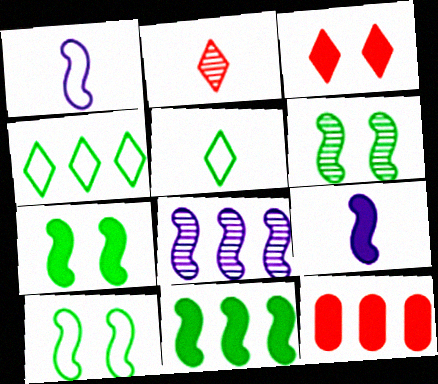[[4, 8, 12], 
[6, 7, 10]]